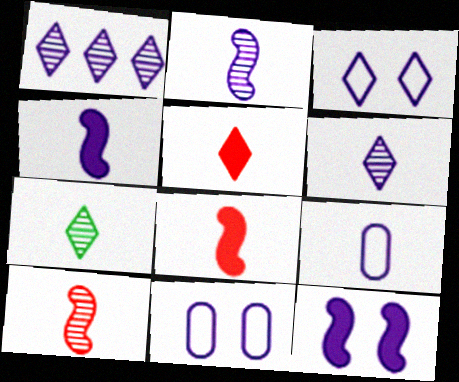[[1, 4, 11], 
[1, 9, 12], 
[4, 6, 9], 
[7, 8, 9]]